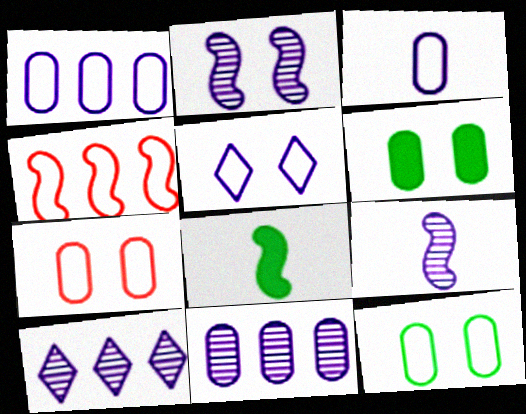[[2, 4, 8], 
[7, 8, 10]]